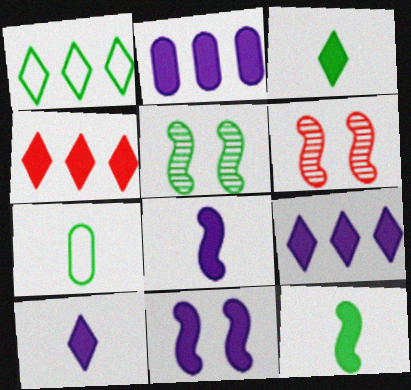[[2, 10, 11], 
[6, 7, 9]]